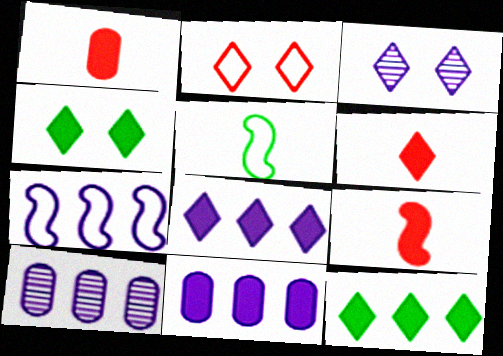[[1, 6, 9], 
[2, 3, 4], 
[4, 6, 8], 
[4, 9, 11], 
[7, 8, 10]]